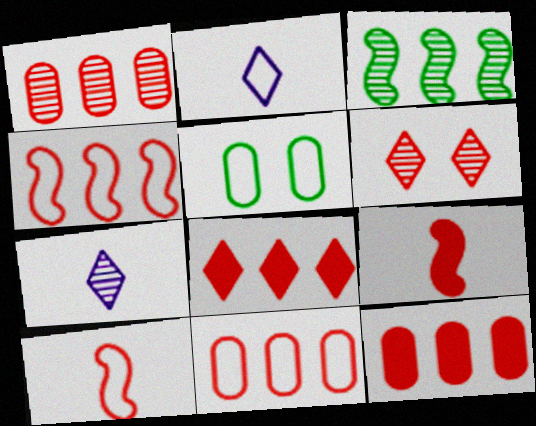[[1, 4, 8], 
[1, 11, 12], 
[2, 4, 5], 
[6, 9, 11], 
[6, 10, 12]]